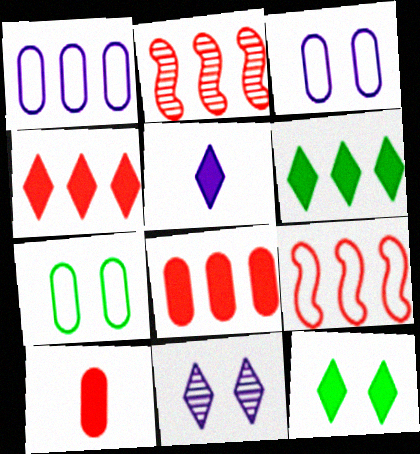[[1, 2, 6], 
[2, 5, 7], 
[4, 5, 12]]